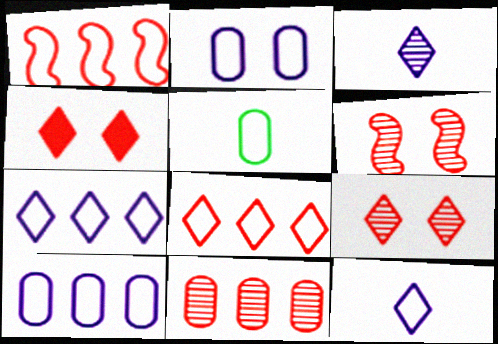[]